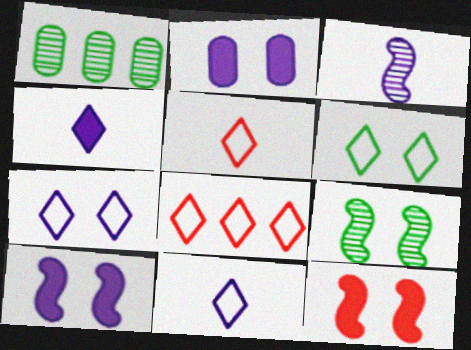[[1, 5, 10], 
[1, 11, 12], 
[6, 8, 11]]